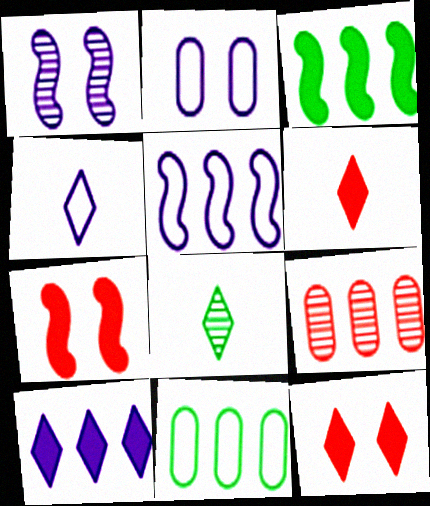[[1, 6, 11], 
[1, 8, 9], 
[2, 4, 5], 
[4, 6, 8]]